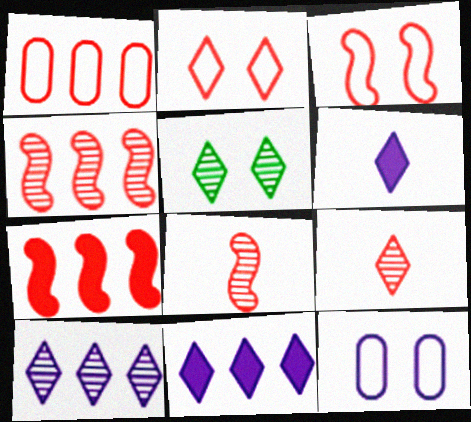[[3, 7, 8], 
[5, 9, 10]]